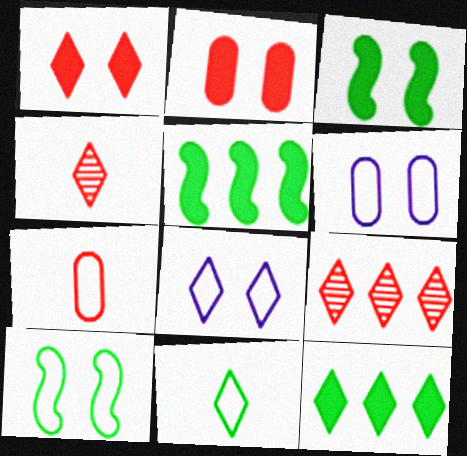[[4, 5, 6], 
[4, 8, 12]]